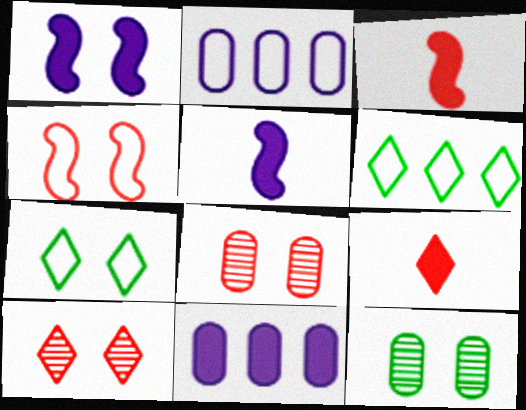[[1, 7, 8], 
[5, 6, 8]]